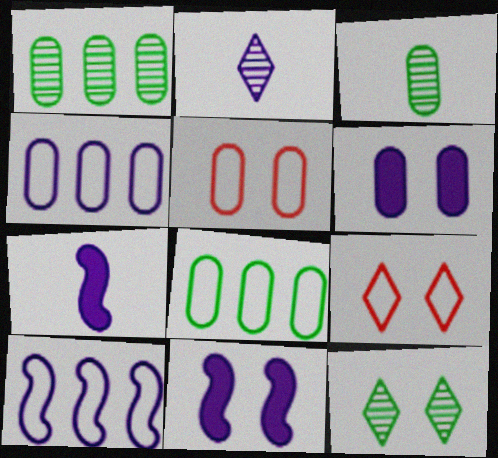[[1, 7, 9], 
[2, 4, 11], 
[2, 6, 10], 
[5, 11, 12]]